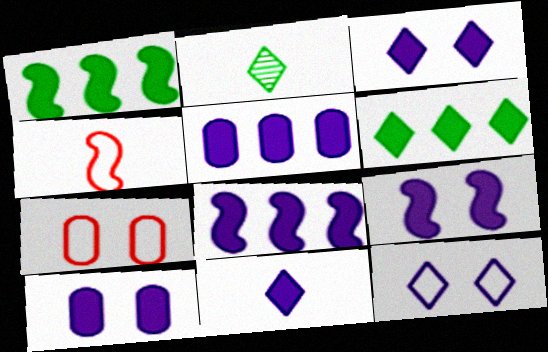[[2, 7, 8], 
[3, 9, 10], 
[5, 9, 11], 
[8, 10, 11]]